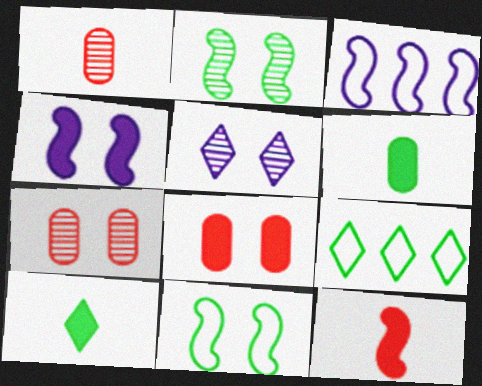[[1, 4, 9], 
[2, 3, 12], 
[2, 5, 7], 
[2, 6, 9], 
[3, 7, 10], 
[5, 8, 11]]